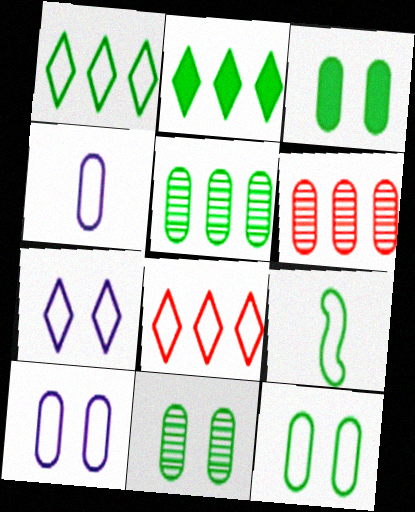[[1, 9, 12], 
[2, 9, 11], 
[3, 4, 6], 
[3, 11, 12], 
[8, 9, 10]]